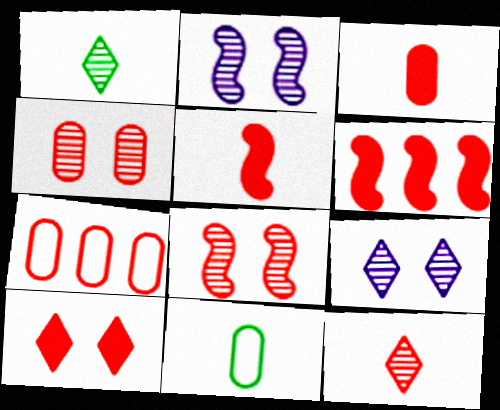[[3, 4, 7], 
[3, 6, 10], 
[6, 9, 11]]